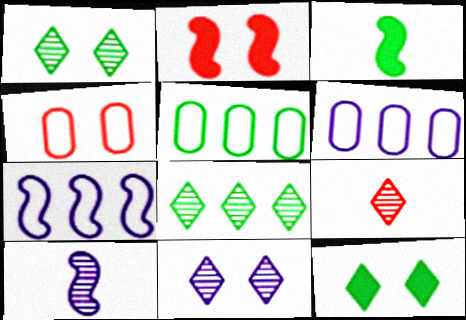[[1, 3, 5], 
[8, 9, 11]]